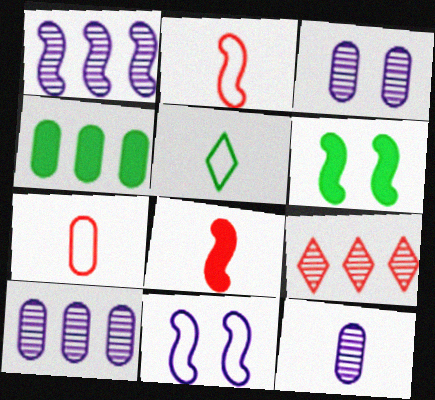[[1, 2, 6], 
[3, 4, 7], 
[3, 10, 12], 
[5, 8, 12]]